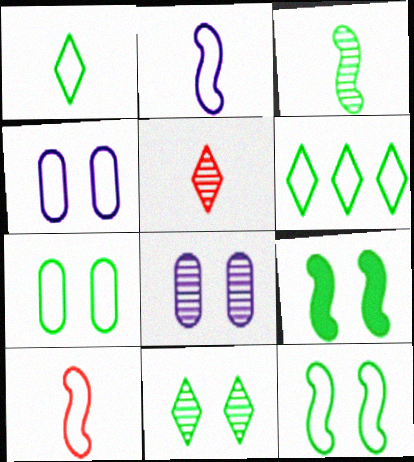[[4, 6, 10], 
[7, 9, 11]]